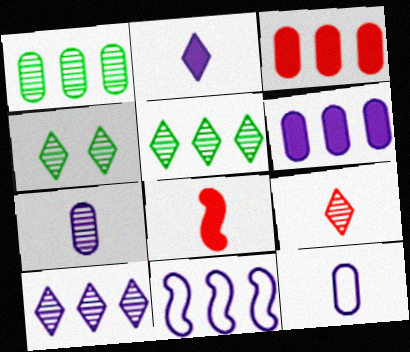[[3, 5, 11], 
[4, 9, 10], 
[6, 10, 11]]